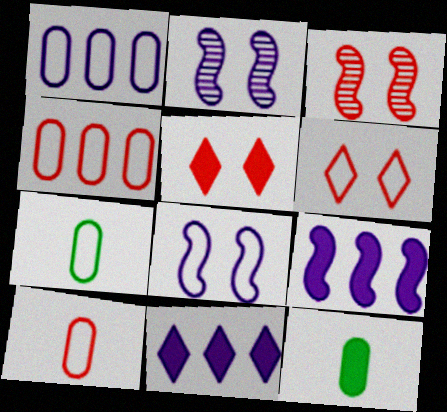[[3, 7, 11], 
[5, 9, 12]]